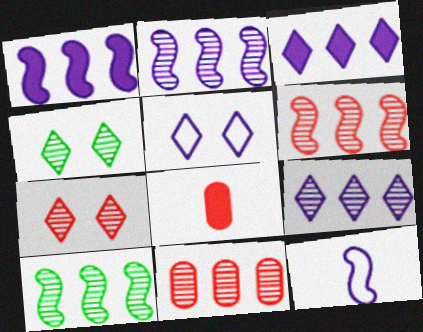[[2, 6, 10], 
[5, 8, 10], 
[9, 10, 11]]